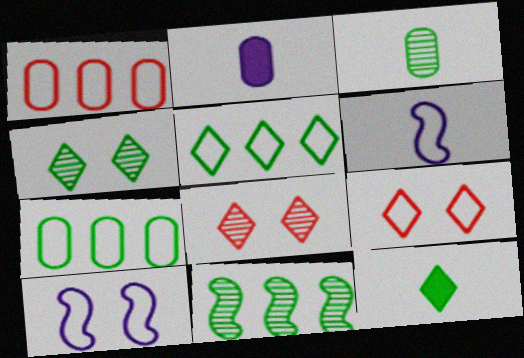[[2, 9, 11], 
[3, 4, 11], 
[4, 5, 12], 
[6, 7, 9]]